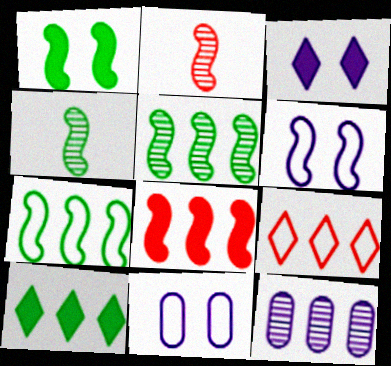[[1, 4, 7], 
[2, 10, 11], 
[4, 6, 8]]